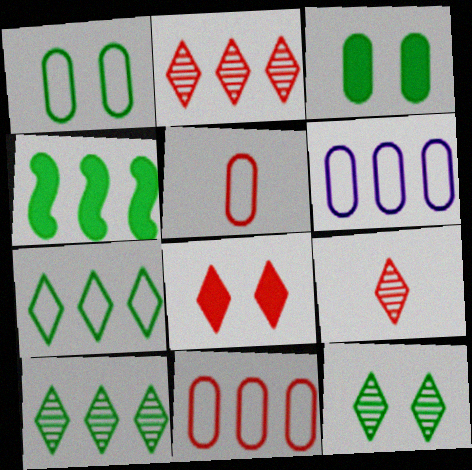[[1, 5, 6], 
[2, 4, 6]]